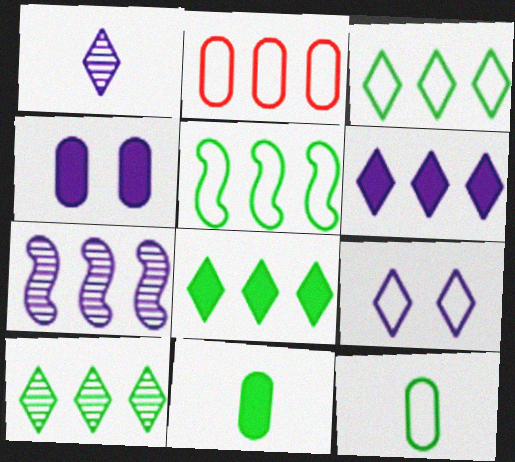[[1, 6, 9], 
[2, 7, 8], 
[3, 8, 10]]